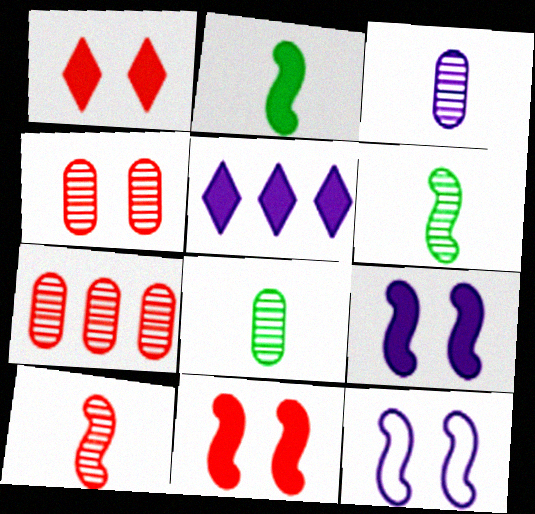[[3, 5, 12]]